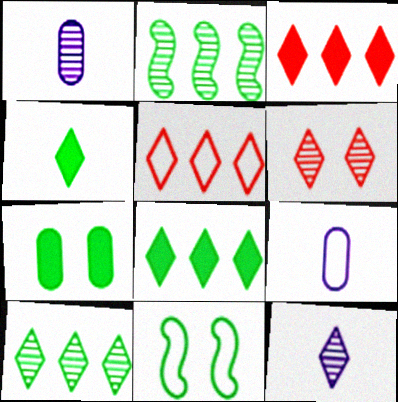[[1, 2, 6], 
[1, 3, 11], 
[5, 9, 11], 
[6, 10, 12]]